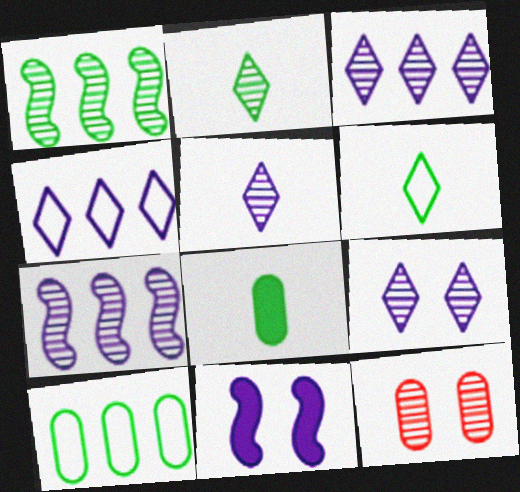[[1, 5, 12], 
[2, 7, 12], 
[3, 5, 9]]